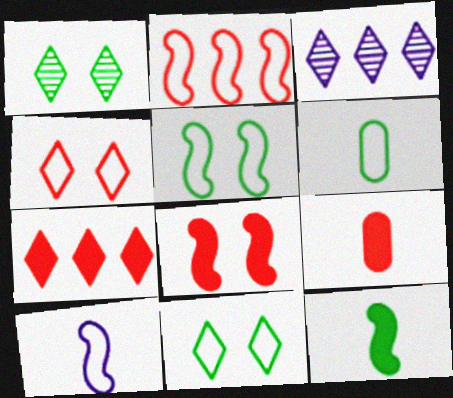[[2, 5, 10], 
[3, 5, 9], 
[3, 6, 8], 
[7, 8, 9]]